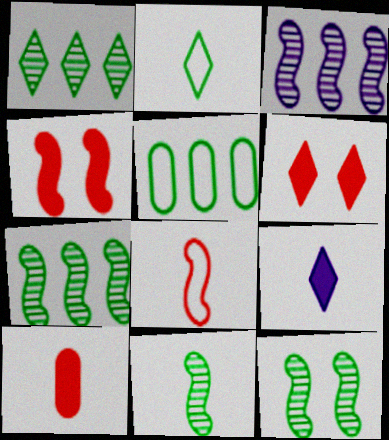[[7, 11, 12]]